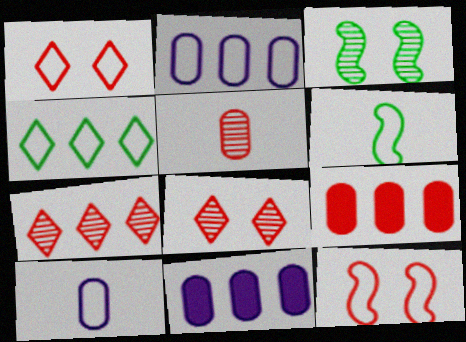[[1, 2, 6], 
[4, 10, 12], 
[6, 8, 11]]